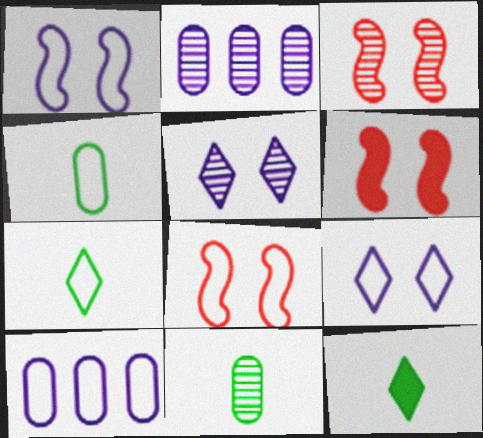[[2, 6, 7], 
[2, 8, 12], 
[3, 6, 8], 
[3, 10, 12], 
[7, 8, 10]]